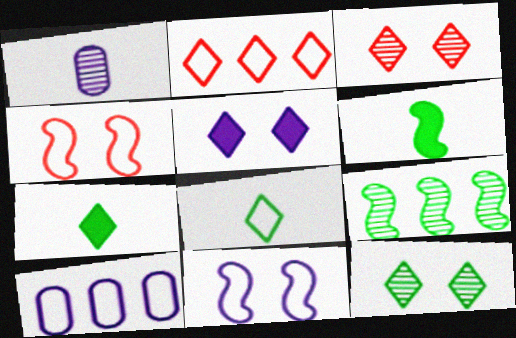[[1, 3, 9], 
[3, 6, 10], 
[4, 8, 10]]